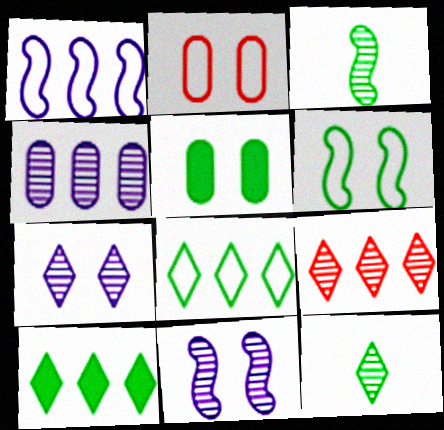[[3, 5, 8], 
[7, 9, 12]]